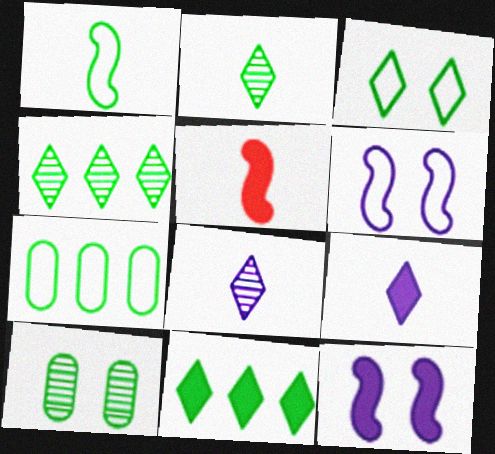[[1, 3, 7], 
[1, 10, 11], 
[2, 3, 11]]